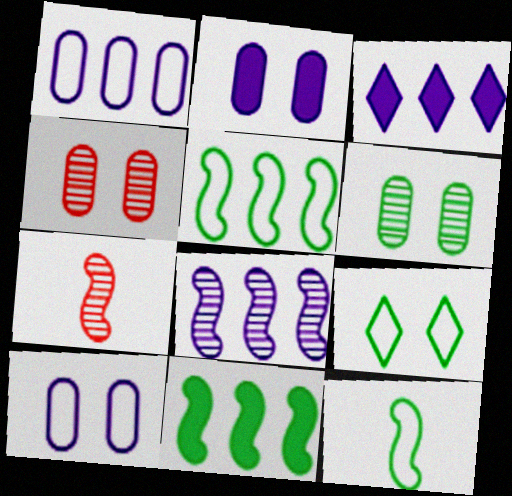[[1, 3, 8], 
[3, 4, 12]]